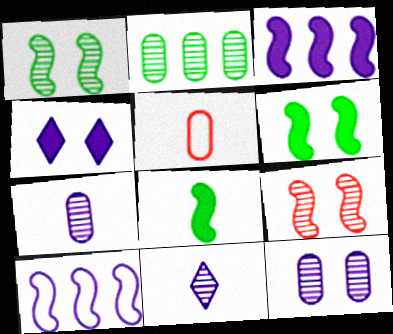[[2, 9, 11], 
[4, 7, 10], 
[5, 8, 11], 
[8, 9, 10]]